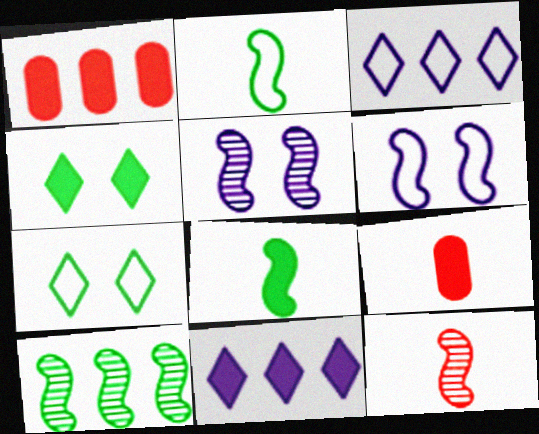[[1, 3, 10], 
[5, 10, 12]]